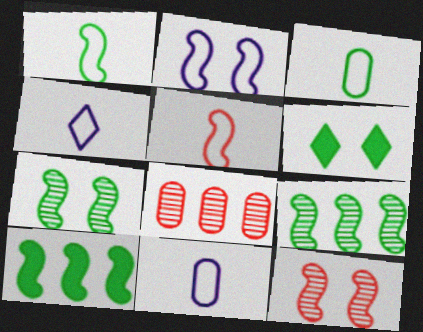[[1, 7, 10], 
[3, 4, 5], 
[3, 6, 9]]